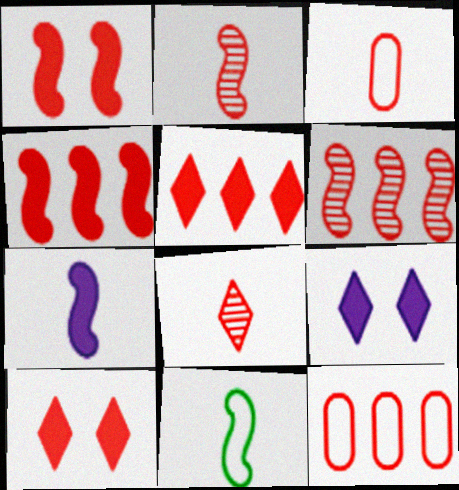[[1, 8, 12], 
[2, 7, 11], 
[2, 10, 12], 
[3, 6, 10], 
[5, 6, 12]]